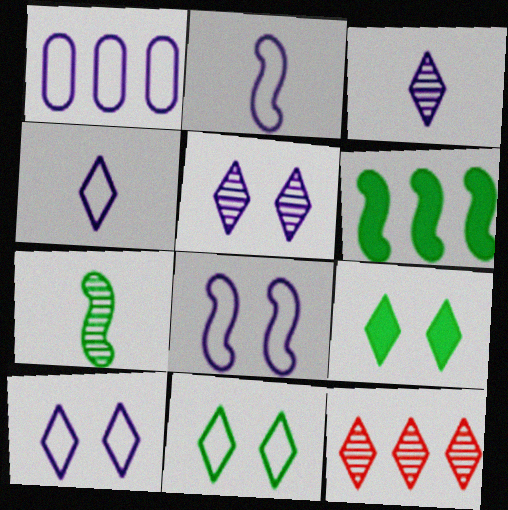[[1, 2, 10], 
[1, 4, 8], 
[1, 6, 12], 
[4, 9, 12]]